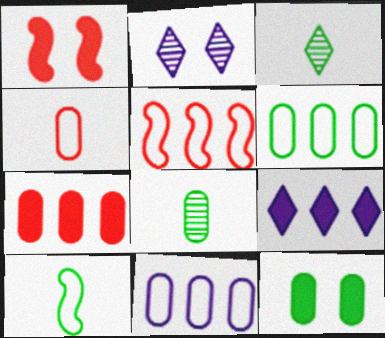[[1, 3, 11], 
[2, 7, 10], 
[6, 8, 12]]